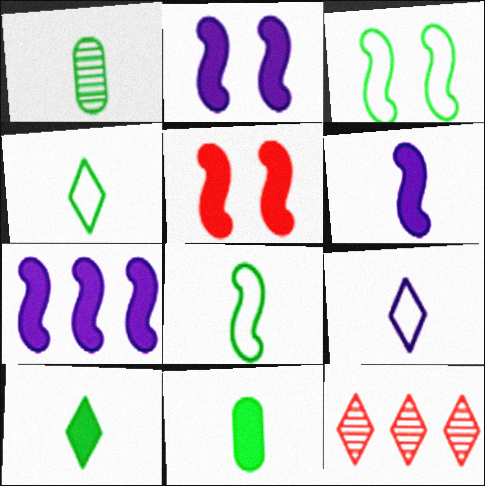[[1, 8, 10], 
[2, 6, 7]]